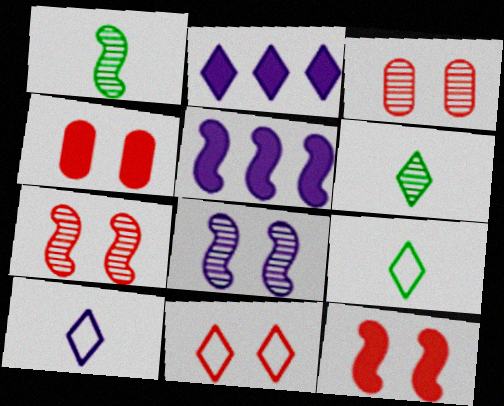[[2, 6, 11], 
[3, 5, 9], 
[3, 11, 12], 
[4, 7, 11]]